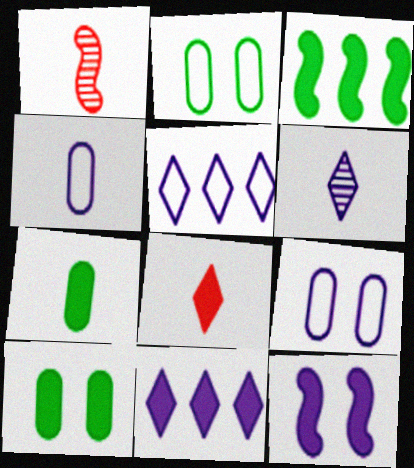[[1, 2, 11], 
[1, 5, 10]]